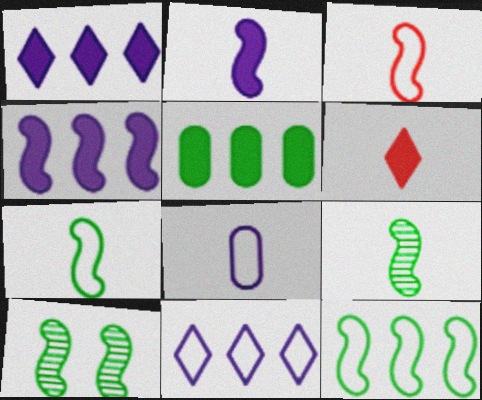[[2, 3, 9], 
[3, 4, 10], 
[6, 8, 9]]